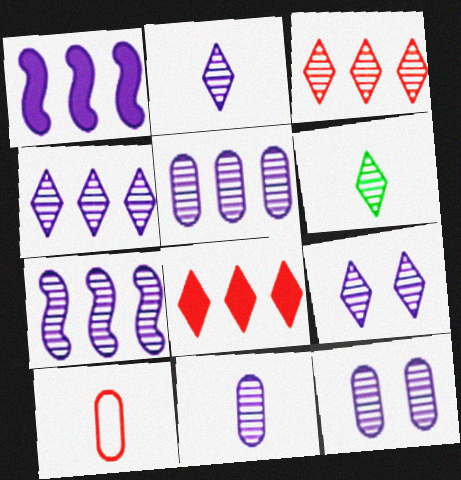[[2, 4, 9], 
[2, 7, 12], 
[3, 6, 9], 
[4, 5, 7], 
[5, 11, 12], 
[7, 9, 11]]